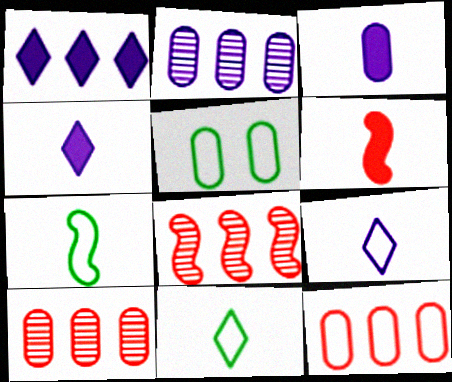[[3, 5, 10], 
[4, 5, 8]]